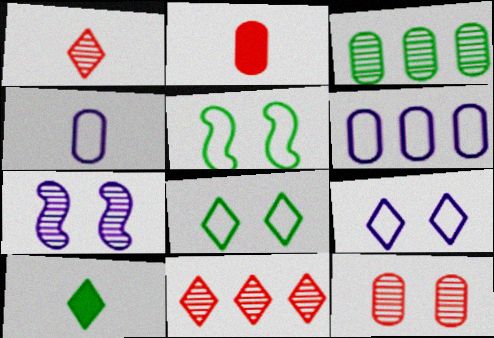[[1, 3, 7], 
[3, 5, 10], 
[9, 10, 11]]